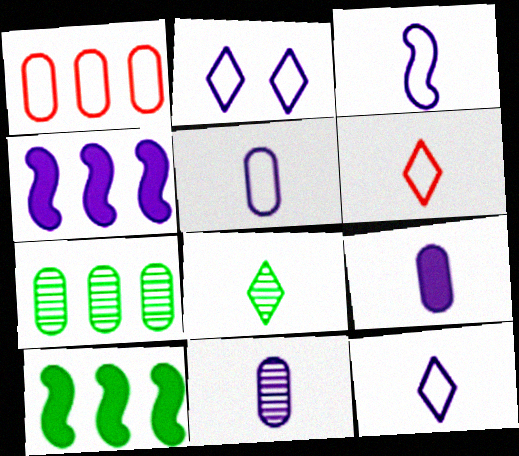[[2, 4, 11], 
[3, 5, 12], 
[5, 9, 11]]